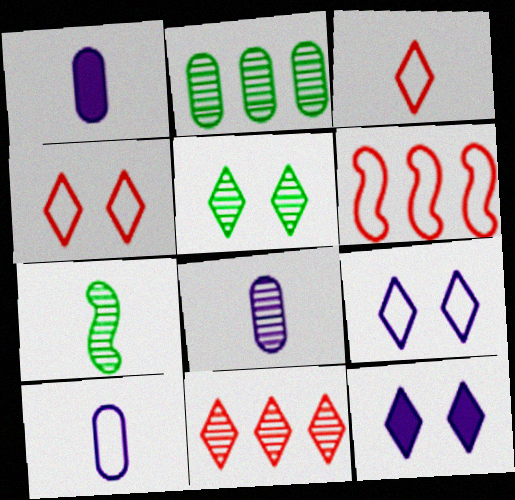[[1, 3, 7], 
[1, 5, 6], 
[1, 8, 10], 
[2, 5, 7], 
[4, 5, 12]]